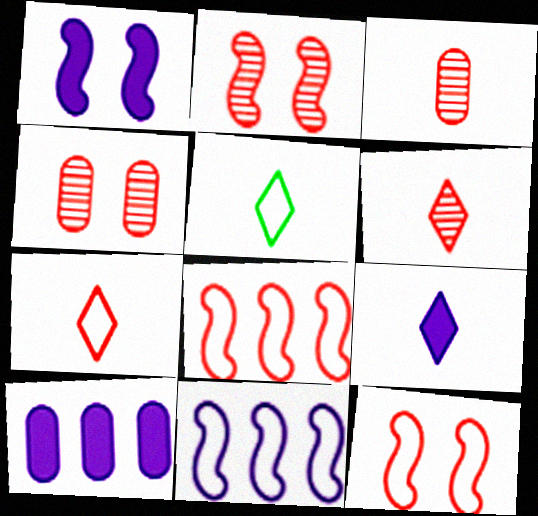[[1, 9, 10], 
[2, 5, 10], 
[5, 6, 9]]